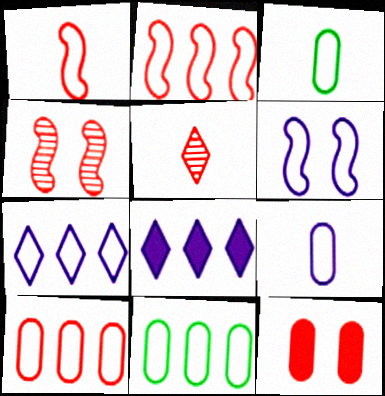[[2, 5, 12], 
[2, 7, 11], 
[3, 4, 8], 
[6, 7, 9]]